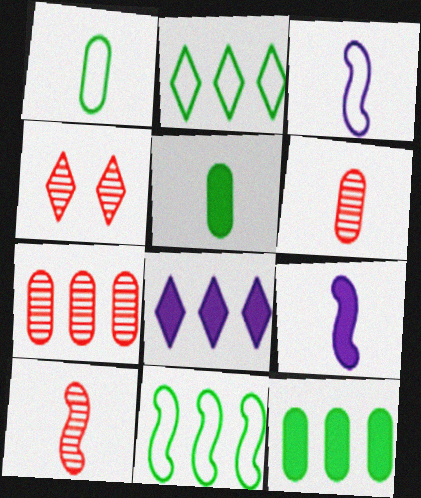[[3, 4, 12], 
[4, 7, 10], 
[7, 8, 11]]